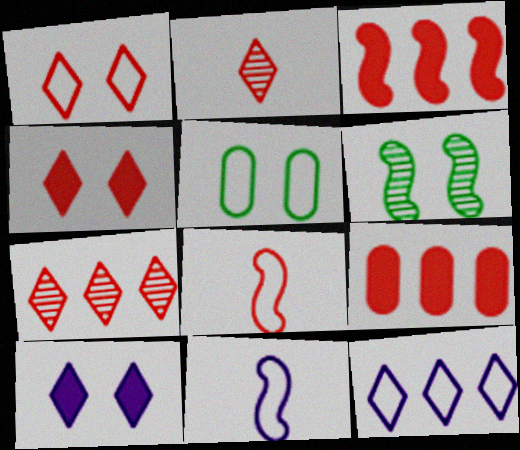[[3, 6, 11], 
[5, 8, 12]]